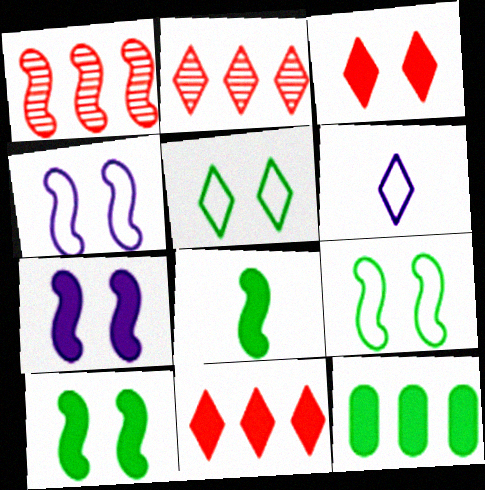[[1, 4, 8]]